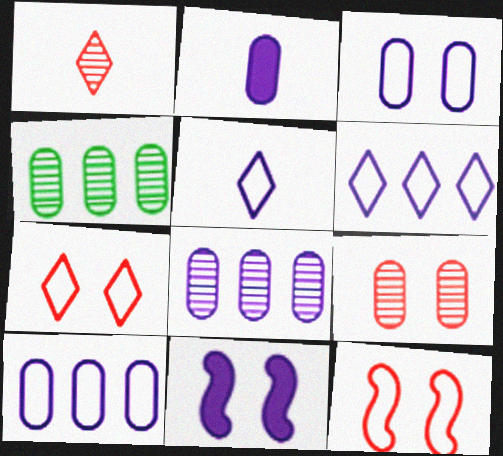[[2, 3, 8], 
[5, 8, 11]]